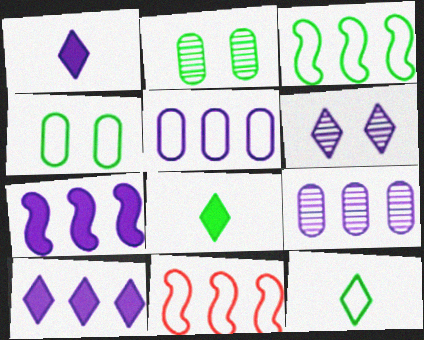[[1, 2, 11], 
[2, 3, 8], 
[3, 4, 12]]